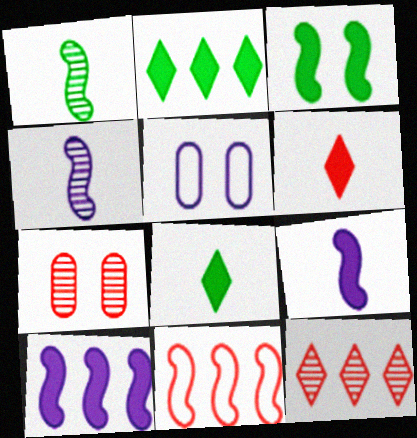[[3, 4, 11], 
[6, 7, 11]]